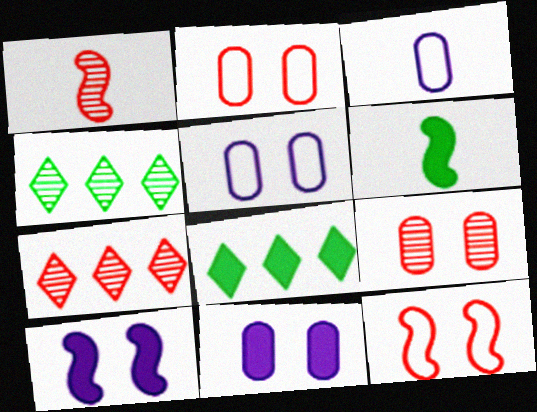[[1, 5, 8], 
[1, 7, 9], 
[5, 6, 7]]